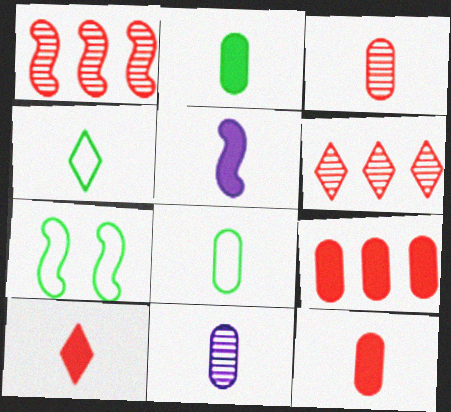[[1, 5, 7], 
[2, 5, 10], 
[3, 4, 5], 
[8, 11, 12]]